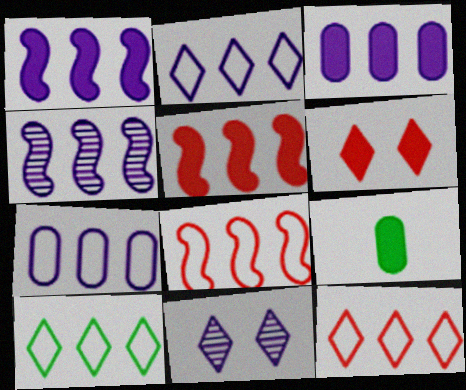[[1, 6, 9], 
[2, 3, 4], 
[2, 10, 12], 
[7, 8, 10], 
[8, 9, 11]]